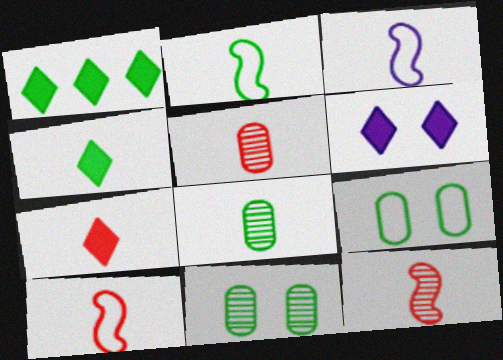[[1, 2, 11], 
[1, 6, 7], 
[2, 3, 10], 
[2, 4, 8], 
[3, 4, 5], 
[3, 7, 8], 
[5, 7, 10]]